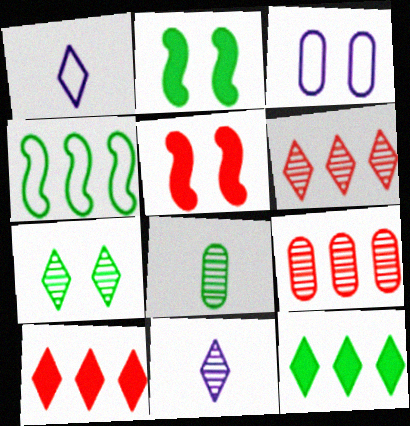[[1, 2, 9], 
[1, 7, 10], 
[3, 5, 7], 
[6, 7, 11]]